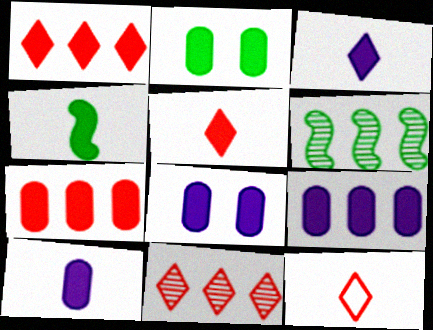[[1, 4, 8], 
[2, 7, 10], 
[4, 5, 10], 
[6, 8, 12], 
[8, 9, 10]]